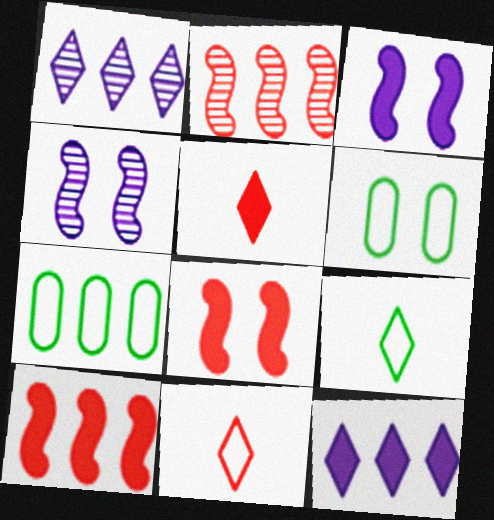[[1, 7, 10], 
[2, 7, 12], 
[4, 5, 7]]